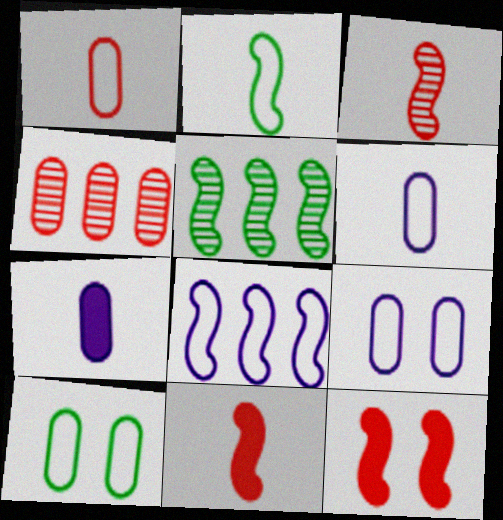[[4, 7, 10]]